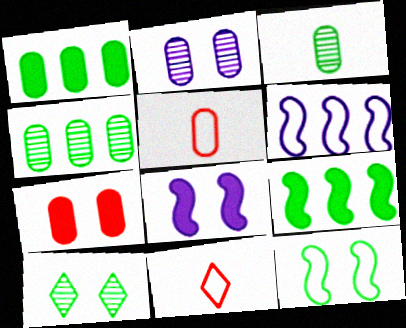[[1, 2, 5], 
[2, 9, 11], 
[4, 8, 11]]